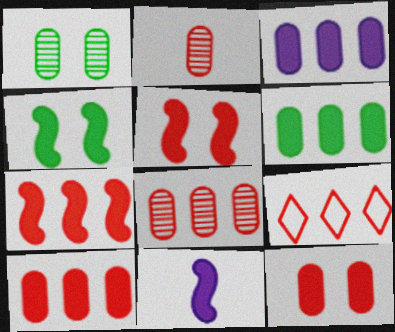[[1, 9, 11], 
[2, 5, 9], 
[3, 6, 10], 
[4, 7, 11], 
[7, 8, 9]]